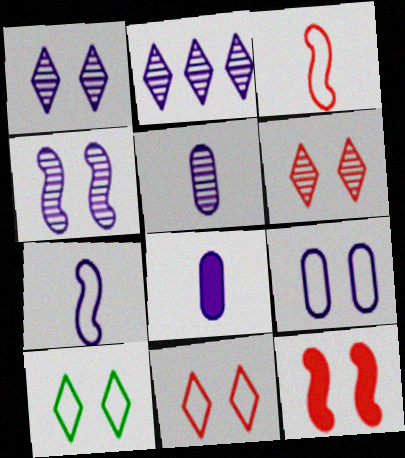[[2, 4, 5]]